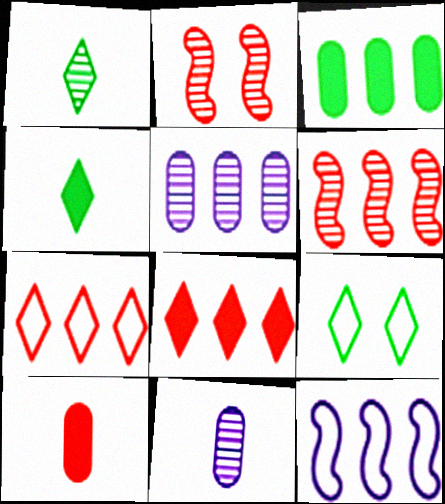[[1, 2, 5], 
[2, 7, 10]]